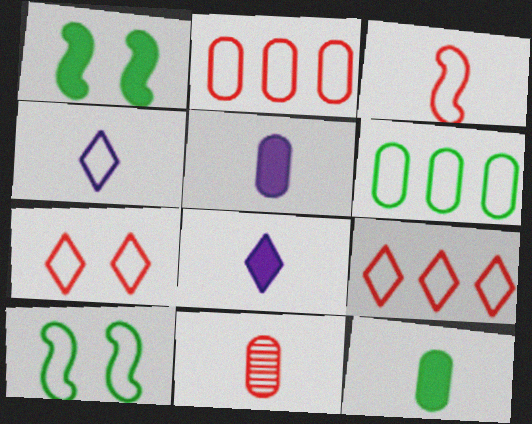[[2, 3, 7], 
[2, 4, 10]]